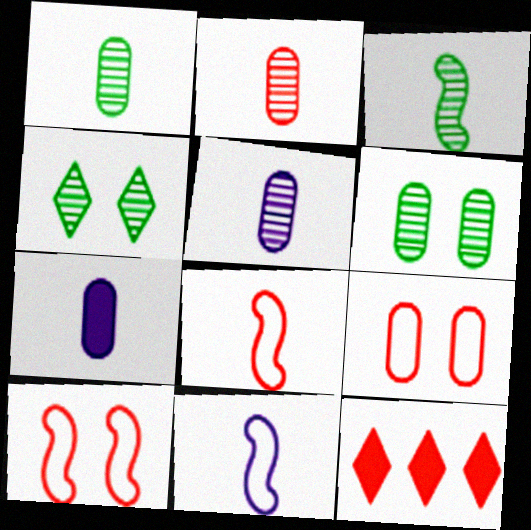[[1, 2, 5], 
[2, 10, 12], 
[6, 11, 12]]